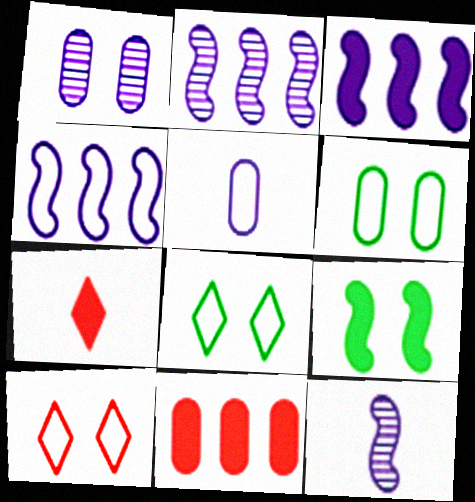[[1, 9, 10], 
[2, 3, 4], 
[2, 6, 7], 
[8, 11, 12]]